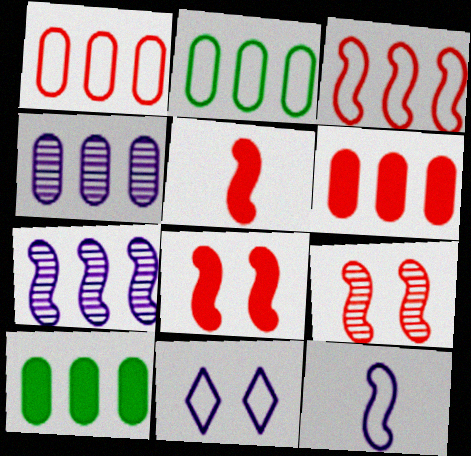[[1, 4, 10], 
[2, 4, 6], 
[3, 5, 9]]